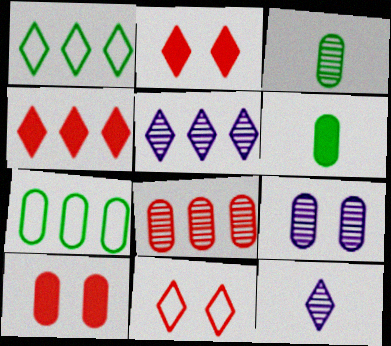[[1, 2, 12], 
[1, 4, 5], 
[3, 8, 9]]